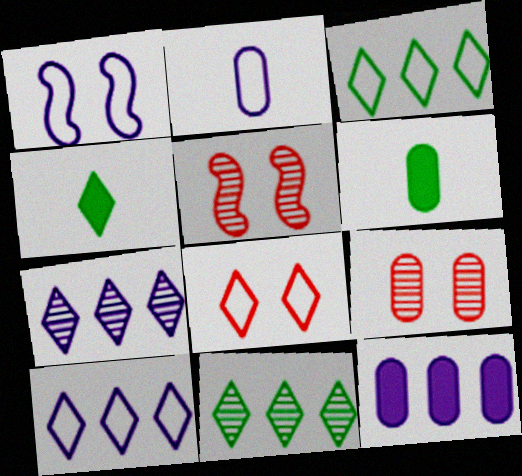[[1, 2, 10], 
[4, 7, 8], 
[5, 6, 10]]